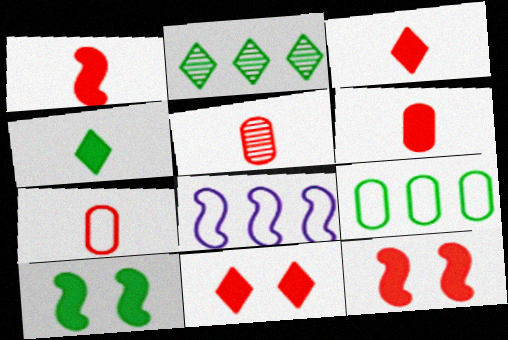[[1, 3, 6], 
[5, 6, 7]]